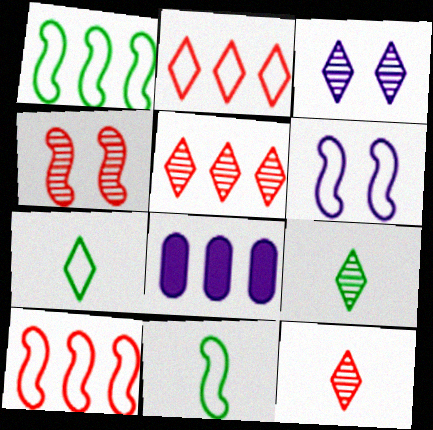[[1, 5, 8], 
[3, 5, 9], 
[4, 7, 8], 
[6, 10, 11]]